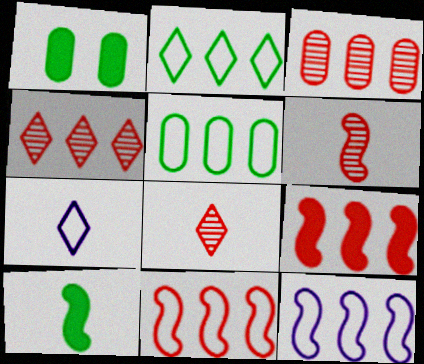[[1, 8, 12]]